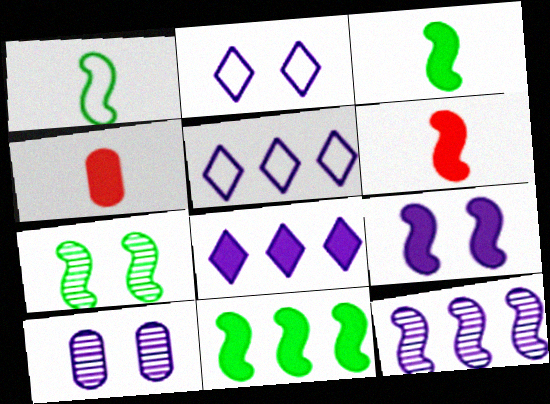[[1, 7, 11], 
[2, 9, 10], 
[4, 5, 7], 
[6, 9, 11]]